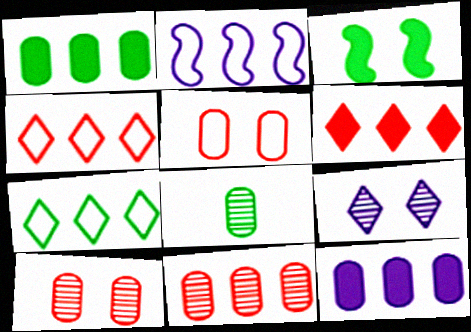[[3, 5, 9], 
[3, 7, 8], 
[5, 8, 12]]